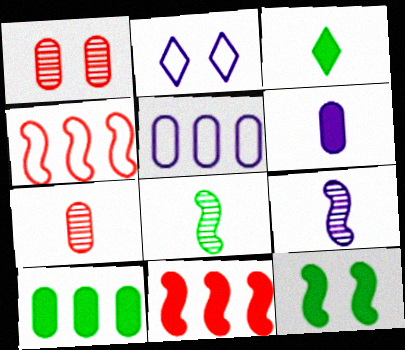[[1, 2, 12], 
[3, 10, 12], 
[4, 9, 12]]